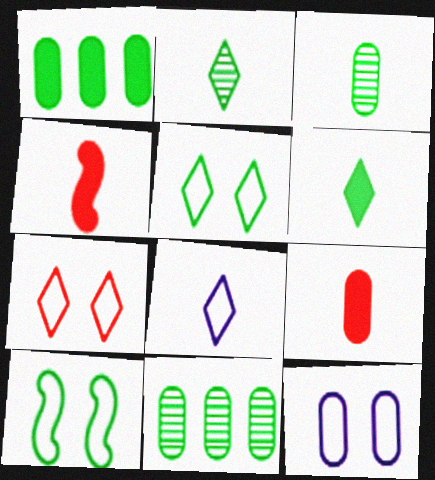[[1, 2, 10], 
[3, 4, 8], 
[6, 10, 11], 
[7, 10, 12], 
[9, 11, 12]]